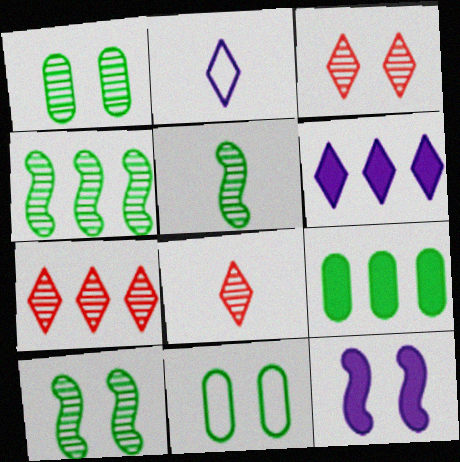[[3, 7, 8], 
[3, 11, 12], 
[4, 5, 10]]